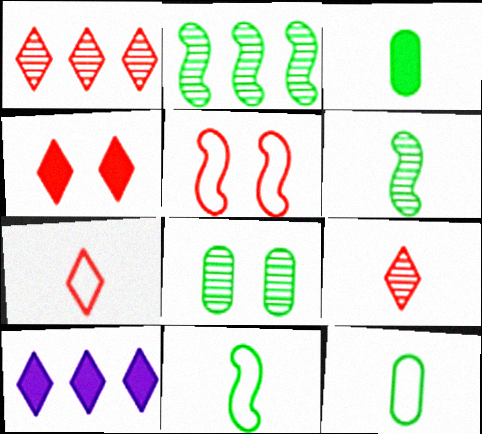[[1, 4, 7]]